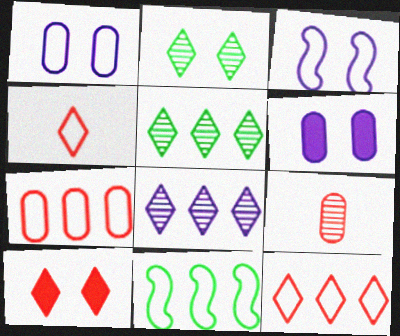[[1, 4, 11]]